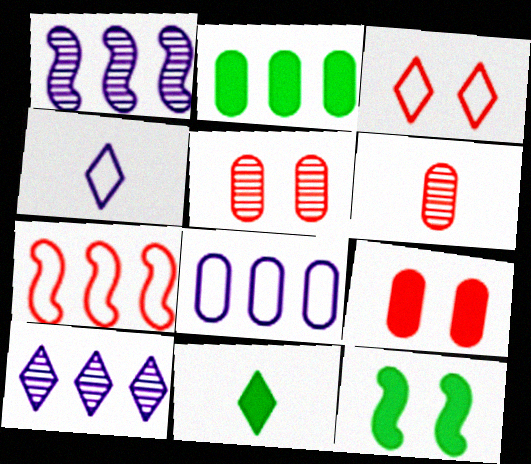[[2, 7, 10], 
[2, 11, 12], 
[3, 10, 11]]